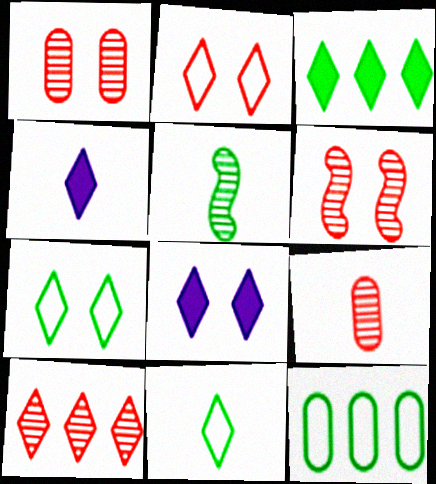[[4, 6, 12], 
[4, 7, 10], 
[6, 9, 10], 
[8, 10, 11]]